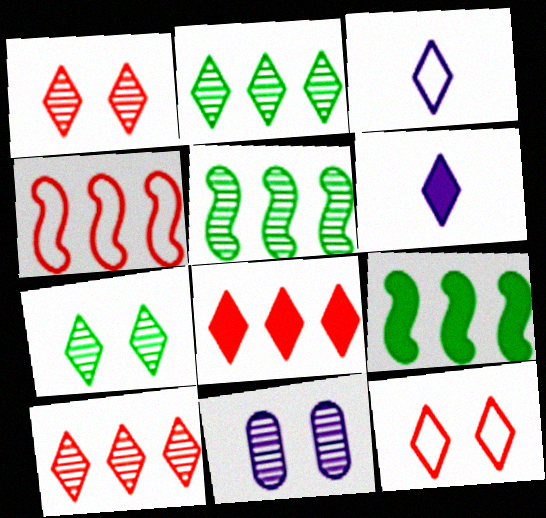[[2, 6, 12], 
[3, 7, 8]]